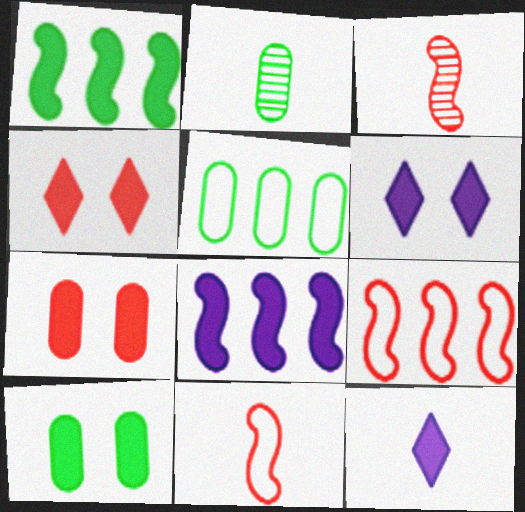[[1, 7, 12], 
[2, 5, 10], 
[2, 6, 9], 
[2, 11, 12], 
[3, 5, 6]]